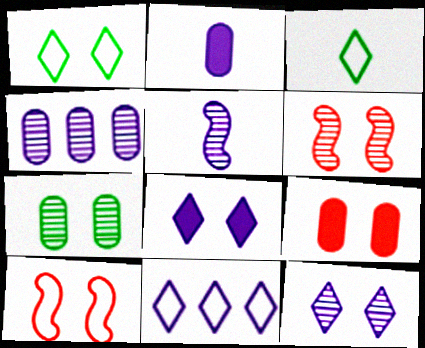[[4, 5, 12], 
[6, 7, 12], 
[7, 8, 10]]